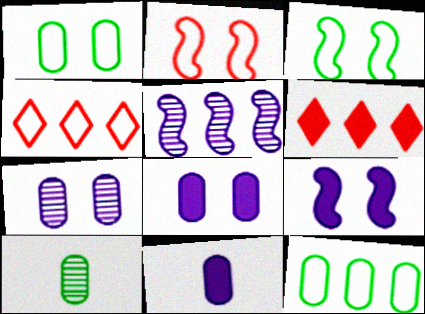[[4, 9, 10], 
[5, 6, 12]]